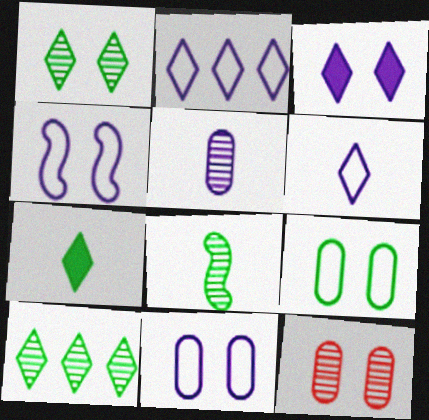[]